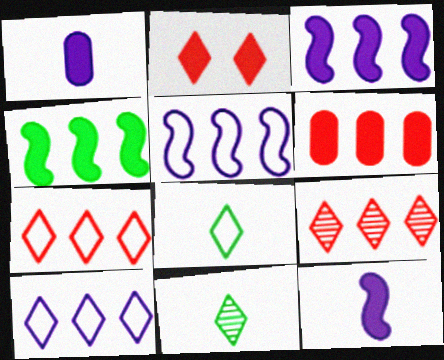[[1, 2, 4], 
[2, 10, 11]]